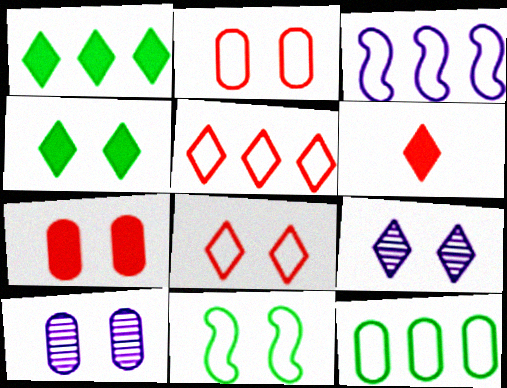[[3, 5, 12], 
[4, 8, 9], 
[7, 9, 11]]